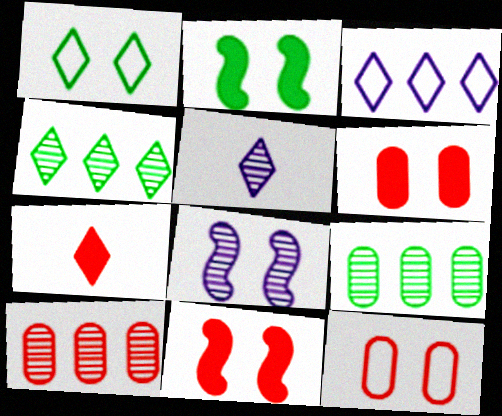[[1, 6, 8]]